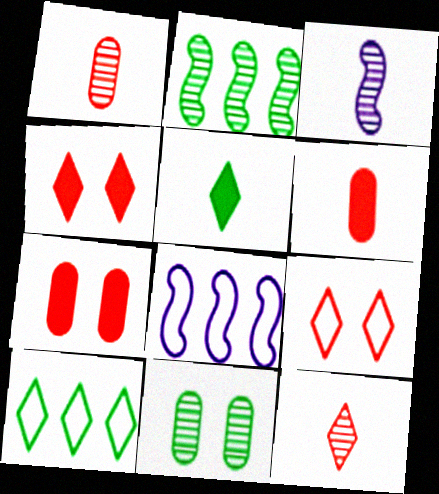[[3, 7, 10]]